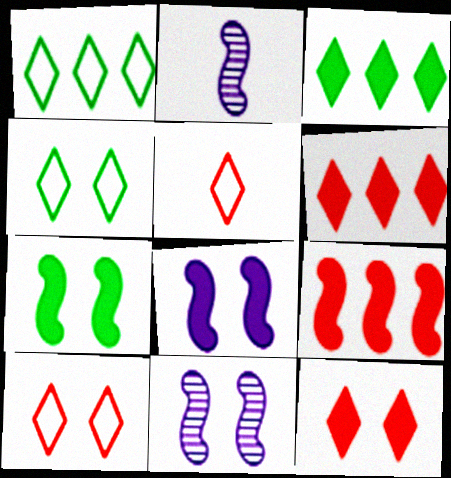[]